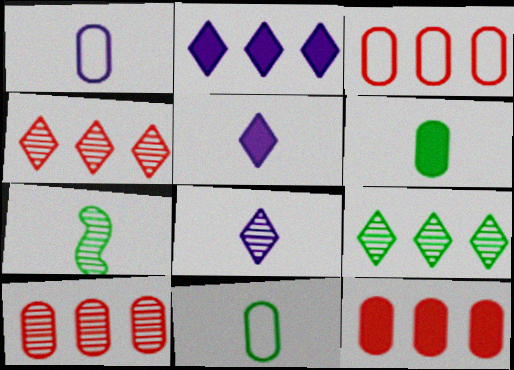[[3, 10, 12]]